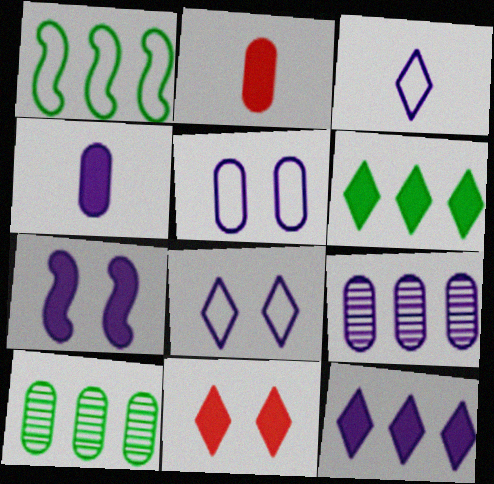[[1, 6, 10], 
[2, 5, 10], 
[2, 6, 7], 
[3, 7, 9], 
[4, 5, 9], 
[4, 7, 12]]